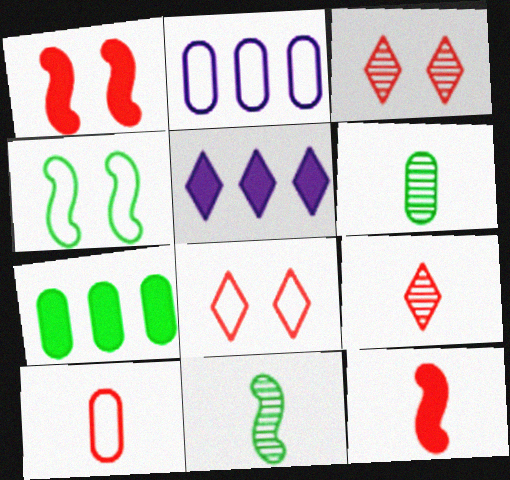[[9, 10, 12]]